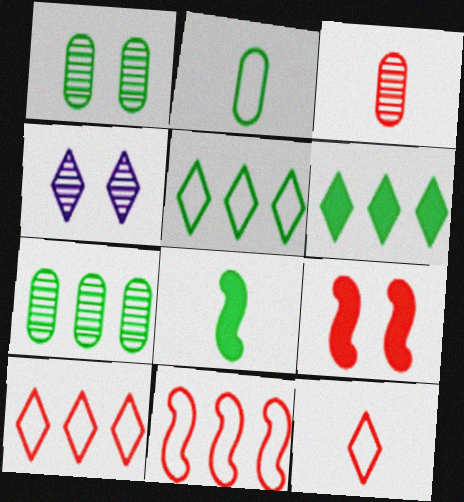[[1, 5, 8], 
[3, 9, 10], 
[4, 6, 12]]